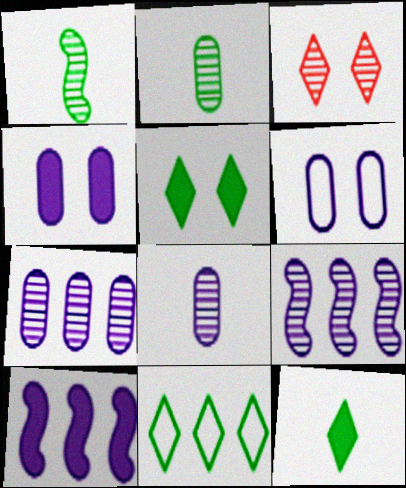[[1, 3, 7], 
[2, 3, 9]]